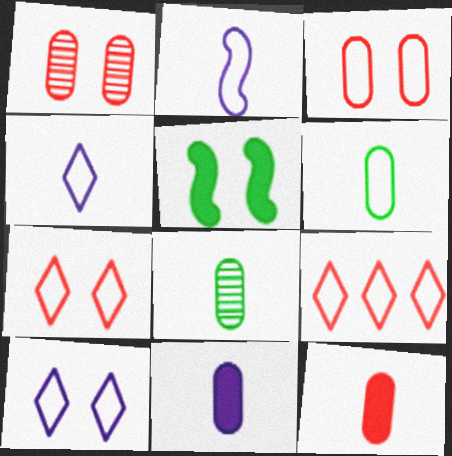[[1, 5, 10]]